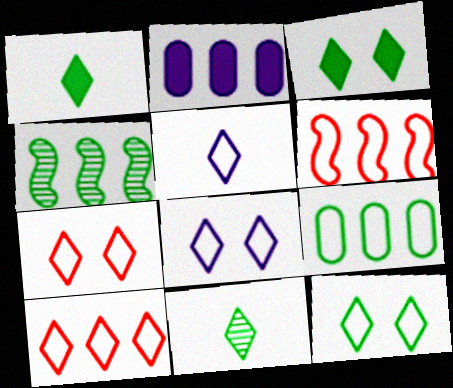[[2, 4, 10], 
[5, 10, 12], 
[7, 8, 12]]